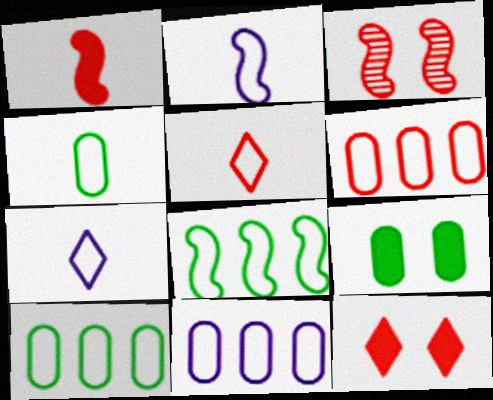[[2, 4, 5], 
[6, 10, 11]]